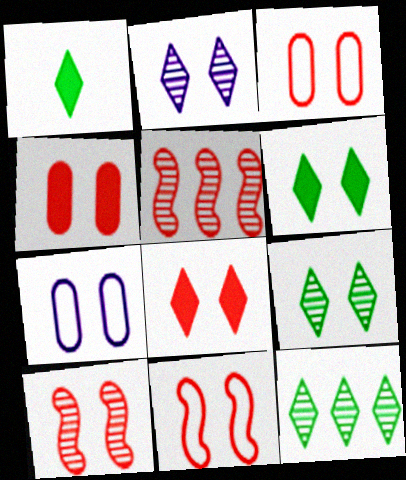[[1, 5, 7], 
[3, 8, 10], 
[6, 7, 10]]